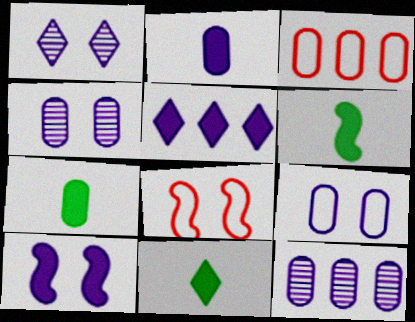[[1, 3, 6], 
[1, 9, 10], 
[2, 5, 10], 
[2, 9, 12], 
[3, 4, 7], 
[6, 7, 11], 
[8, 11, 12]]